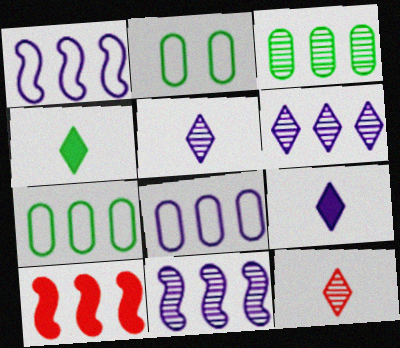[[2, 5, 10], 
[6, 7, 10]]